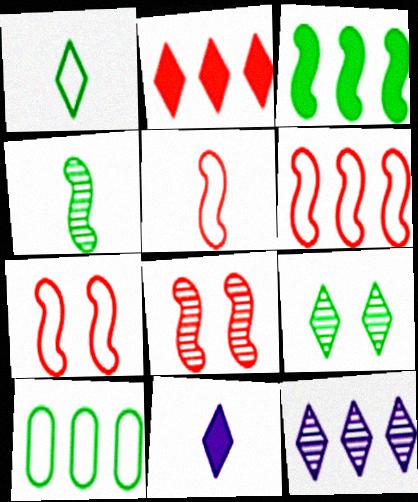[[5, 6, 7], 
[8, 10, 11]]